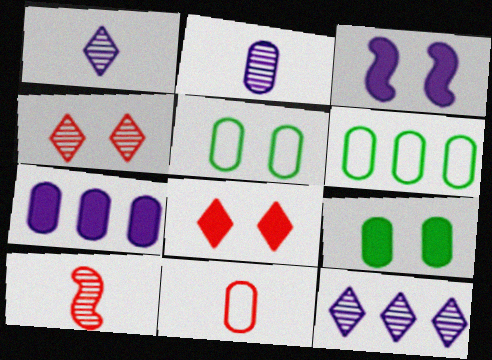[[3, 4, 5], 
[3, 8, 9]]